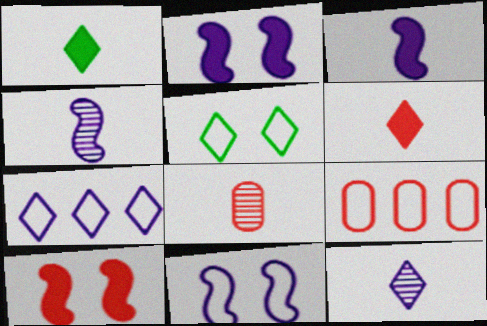[]